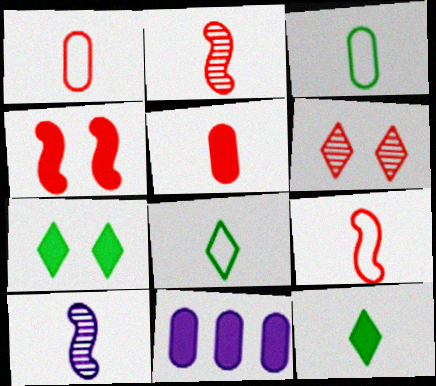[[1, 10, 12], 
[4, 11, 12], 
[5, 8, 10]]